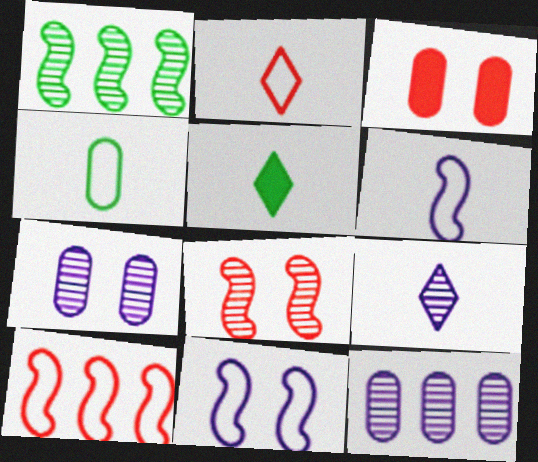[[2, 4, 6], 
[2, 5, 9], 
[3, 4, 12], 
[5, 7, 10]]